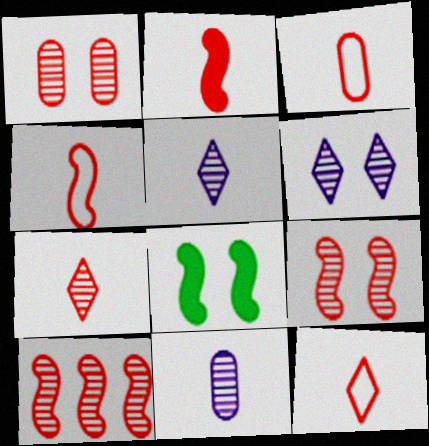[[1, 7, 10], 
[2, 3, 7], 
[3, 4, 12]]